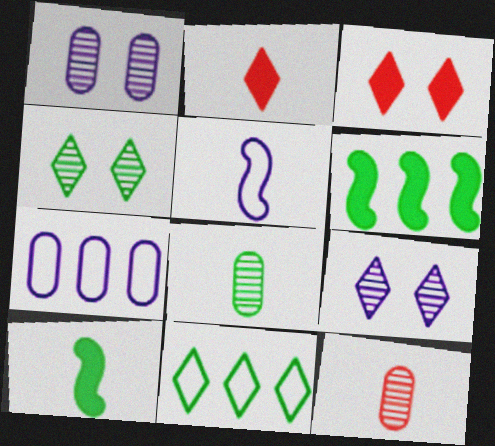[[2, 5, 8], 
[2, 9, 11]]